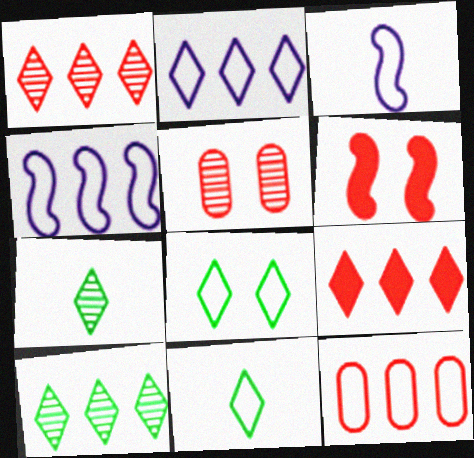[[2, 9, 10], 
[3, 8, 12]]